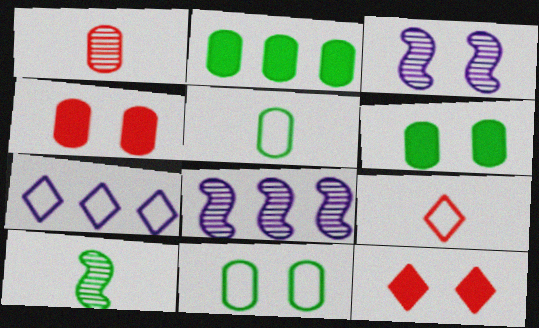[[2, 3, 9], 
[3, 11, 12], 
[4, 7, 10], 
[5, 8, 12], 
[6, 8, 9]]